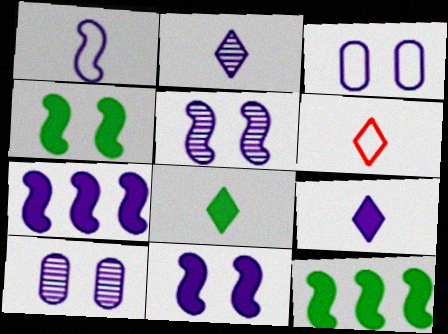[[1, 5, 7], 
[2, 3, 7], 
[2, 6, 8], 
[6, 10, 12]]